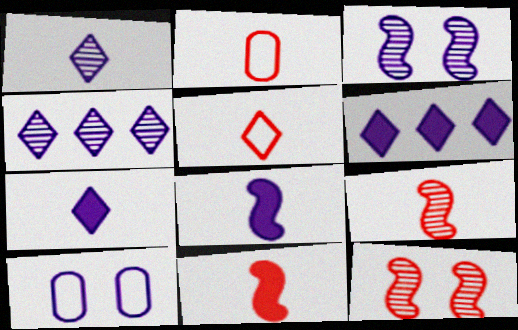[[4, 8, 10]]